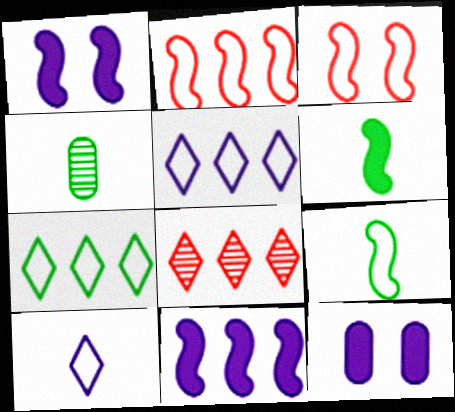[[8, 9, 12]]